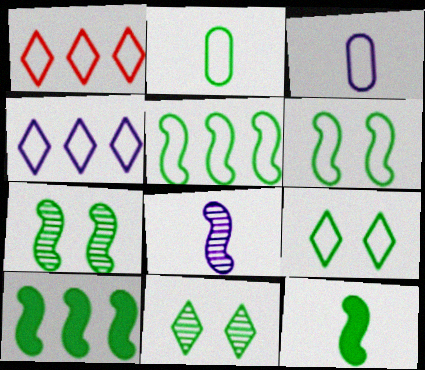[[1, 3, 6], 
[2, 5, 9], 
[2, 10, 11], 
[5, 7, 12]]